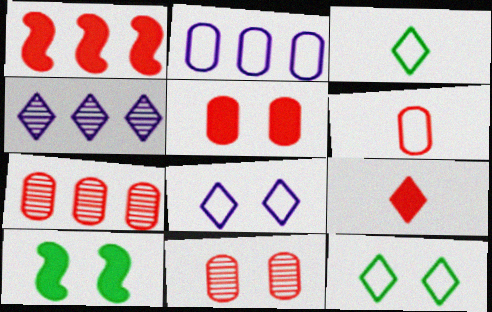[[1, 5, 9], 
[4, 6, 10], 
[4, 9, 12], 
[5, 6, 7], 
[8, 10, 11]]